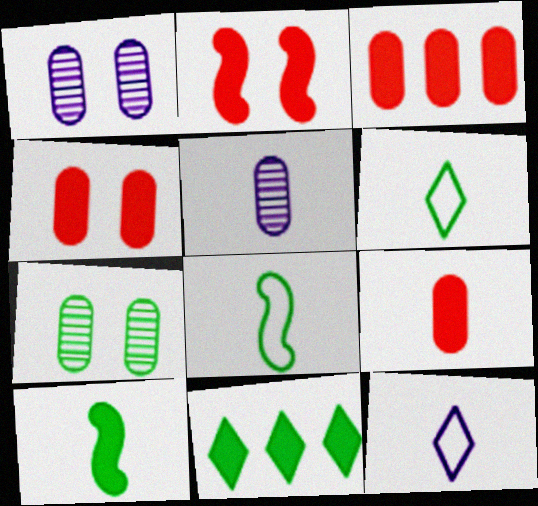[[3, 4, 9], 
[7, 8, 11]]